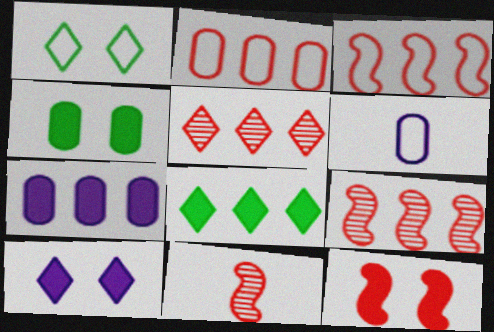[[1, 3, 6], 
[1, 7, 11], 
[3, 11, 12], 
[4, 10, 12]]